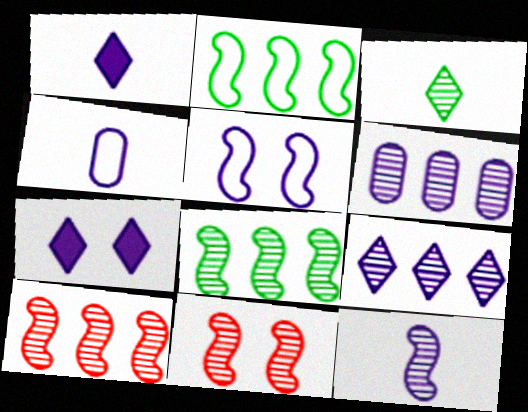[[1, 4, 12], 
[1, 5, 6], 
[3, 6, 11], 
[8, 11, 12]]